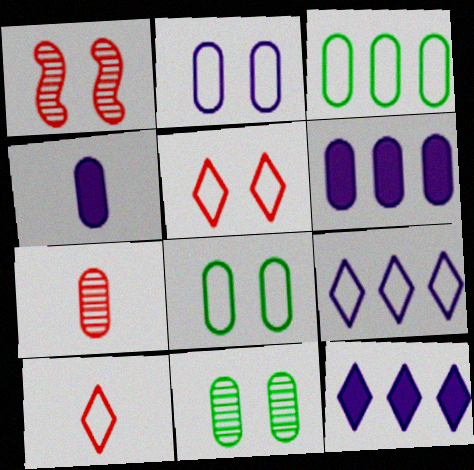[[6, 7, 8]]